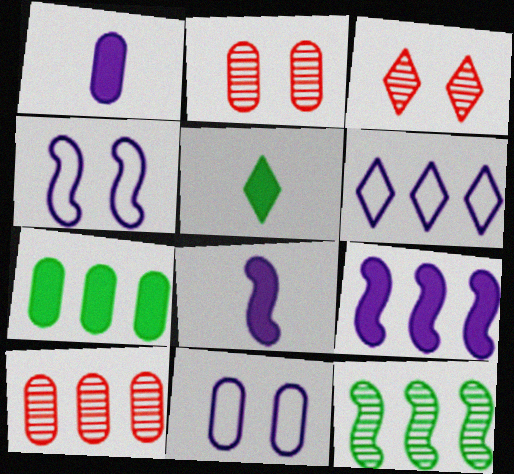[[3, 5, 6], 
[4, 5, 10]]